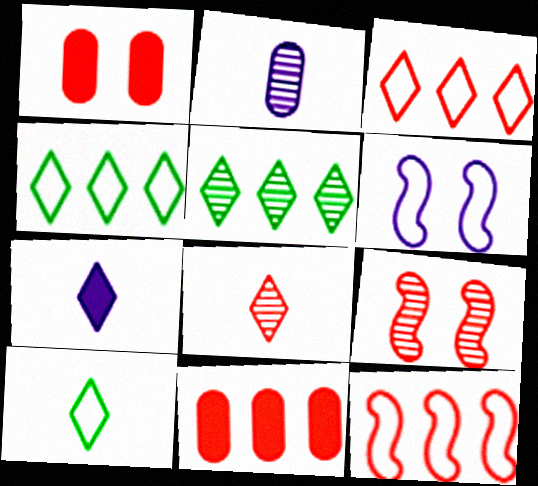[[1, 8, 12], 
[2, 5, 9], 
[7, 8, 10]]